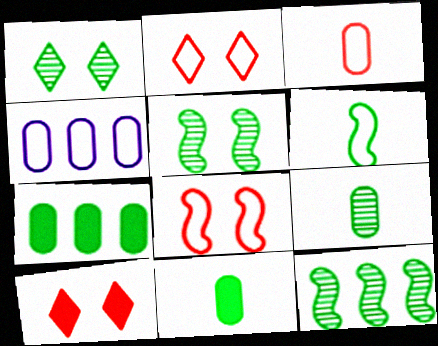[[1, 6, 7], 
[1, 9, 12], 
[2, 4, 6]]